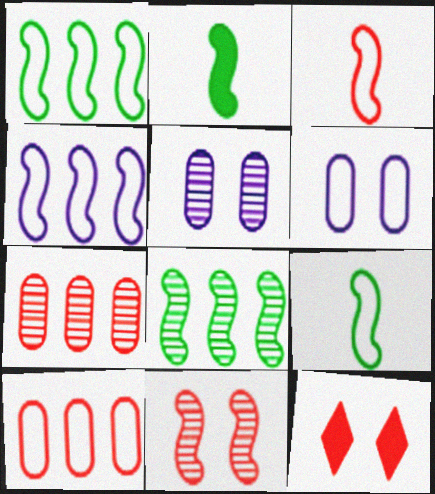[[2, 4, 11], 
[3, 7, 12]]